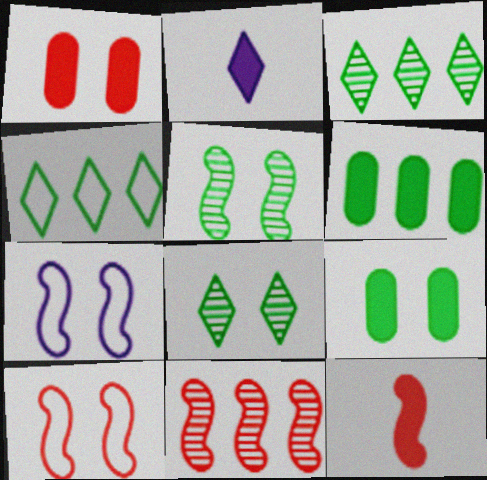[[1, 7, 8], 
[10, 11, 12]]